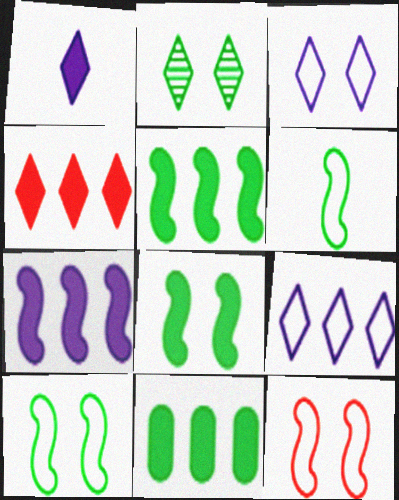[[2, 6, 11], 
[4, 7, 11]]